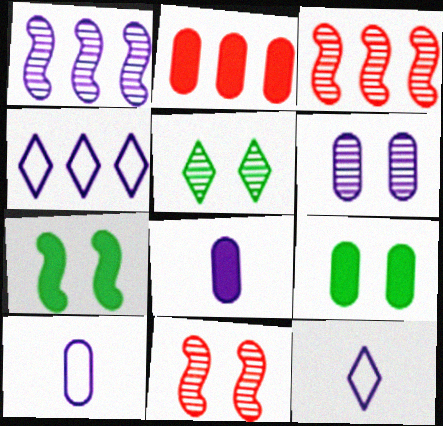[[2, 8, 9], 
[3, 9, 12], 
[5, 6, 11]]